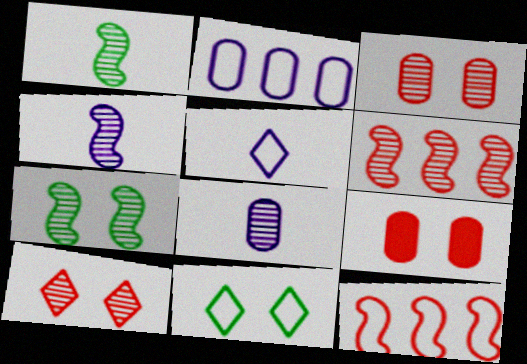[[4, 6, 7]]